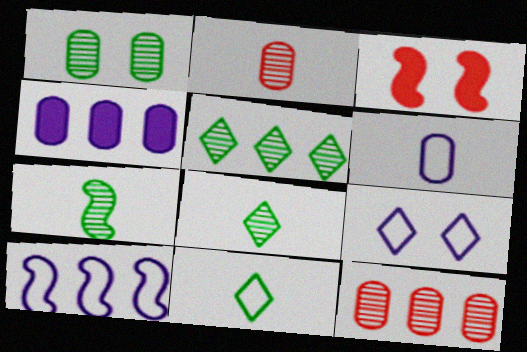[[1, 3, 9], 
[1, 5, 7], 
[3, 5, 6], 
[3, 7, 10], 
[6, 9, 10]]